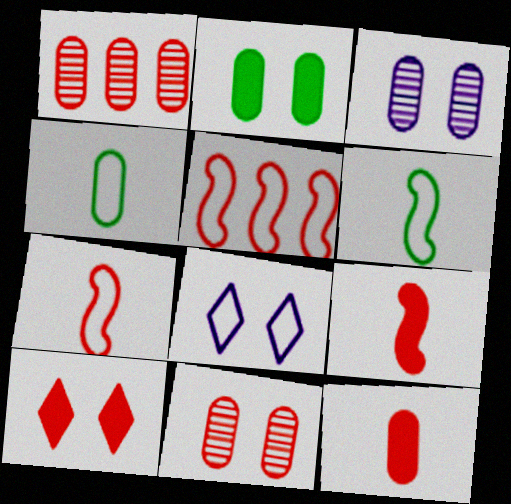[[1, 7, 10], 
[4, 5, 8]]